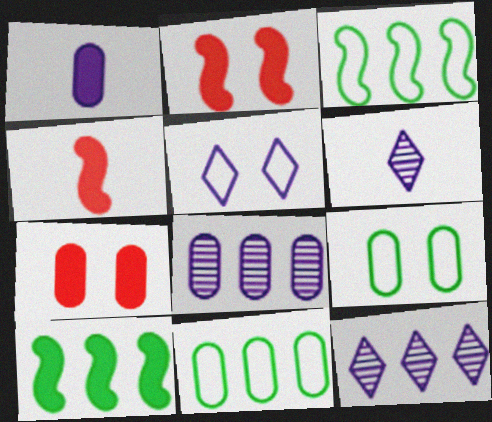[[2, 6, 11], 
[3, 6, 7], 
[4, 9, 12]]